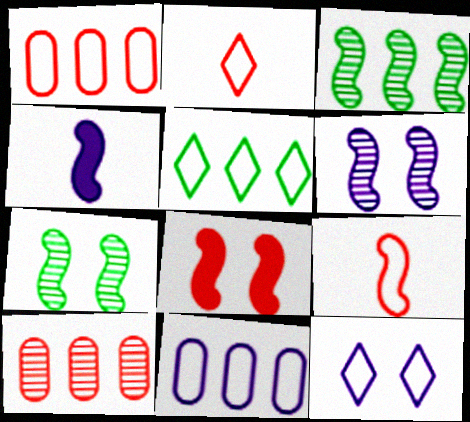[[2, 5, 12], 
[2, 8, 10]]